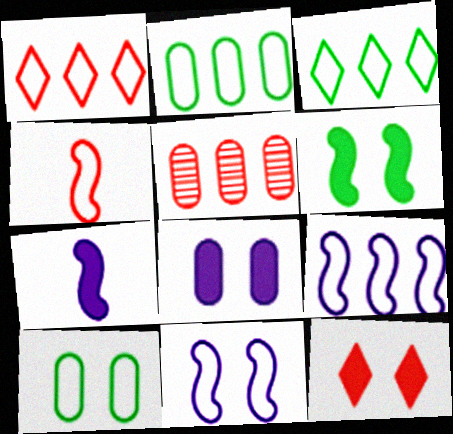[[1, 2, 9], 
[4, 5, 12], 
[6, 8, 12]]